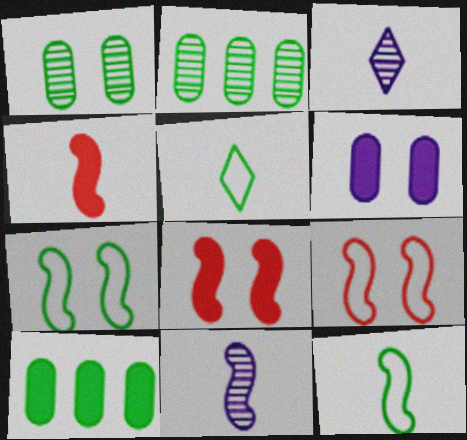[[3, 9, 10], 
[4, 11, 12]]